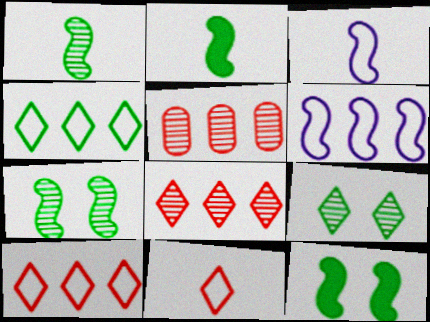[]